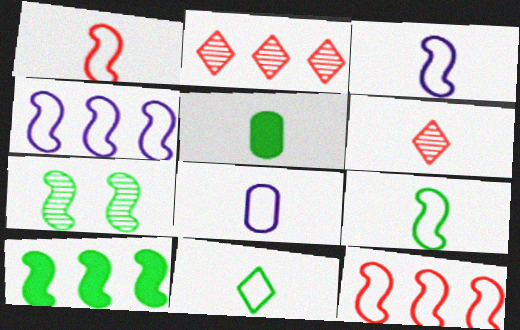[[1, 3, 9], 
[1, 8, 11], 
[3, 5, 6], 
[7, 9, 10]]